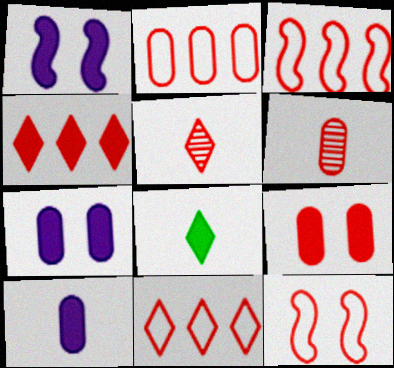[[2, 3, 11], 
[2, 6, 9], 
[3, 5, 9], 
[4, 6, 12]]